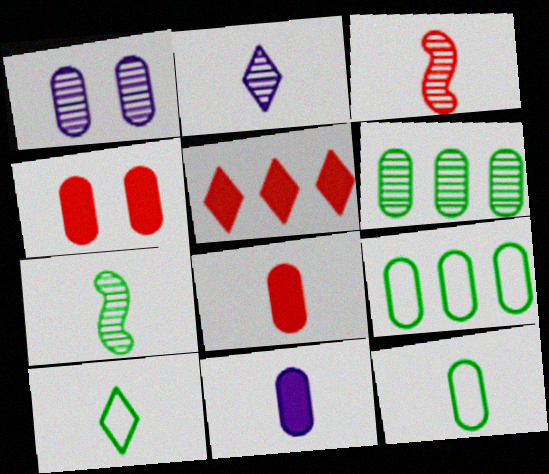[[1, 8, 9], 
[3, 10, 11]]